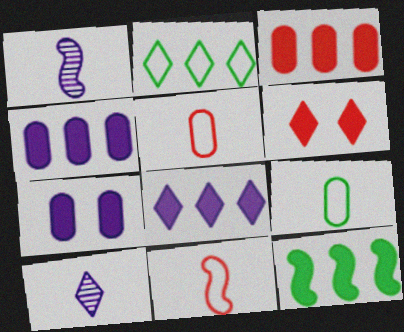[[2, 6, 10], 
[3, 8, 12]]